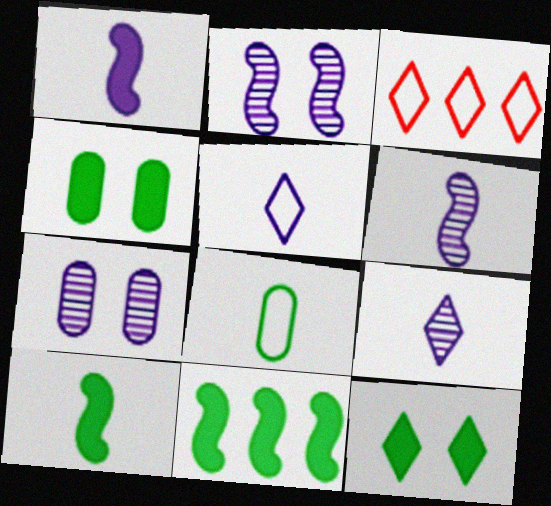[[3, 4, 6], 
[3, 7, 10], 
[3, 9, 12]]